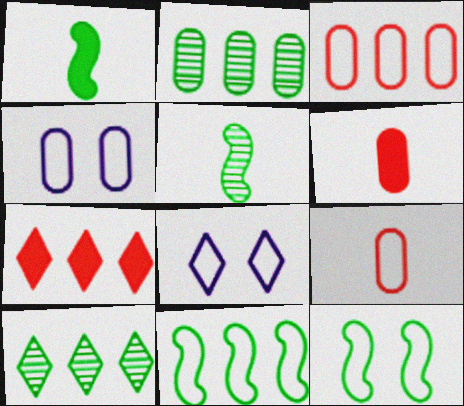[[2, 4, 6], 
[4, 5, 7], 
[8, 9, 11]]